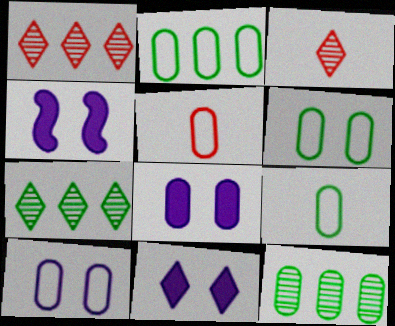[[1, 4, 9], 
[2, 3, 4], 
[2, 5, 10], 
[2, 6, 9], 
[4, 5, 7], 
[4, 8, 11], 
[5, 8, 12]]